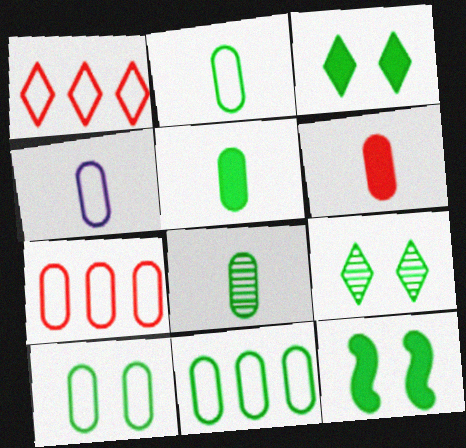[[2, 5, 8], 
[2, 10, 11], 
[4, 6, 8], 
[4, 7, 10], 
[9, 10, 12]]